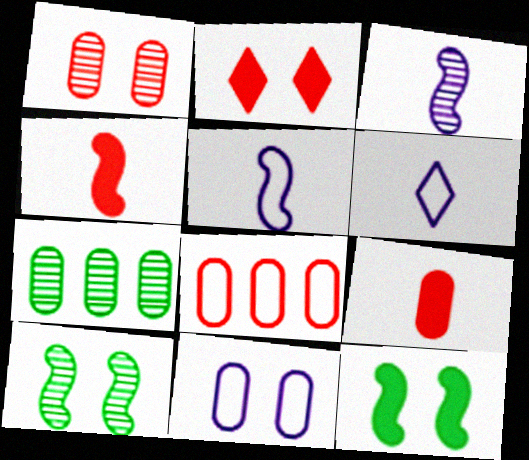[[1, 8, 9], 
[2, 5, 7], 
[2, 10, 11], 
[7, 9, 11]]